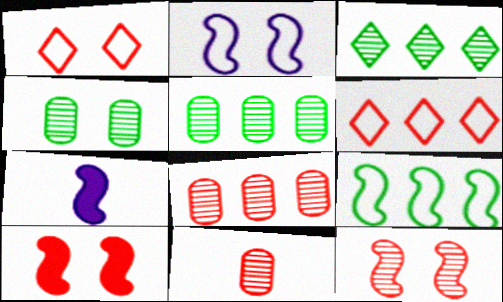[[1, 5, 7], 
[4, 6, 7], 
[6, 10, 11], 
[7, 9, 12]]